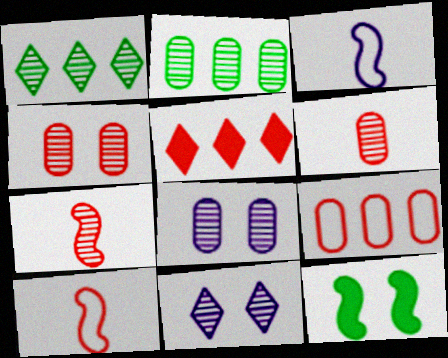[[1, 7, 8], 
[2, 6, 8], 
[2, 7, 11], 
[4, 5, 10]]